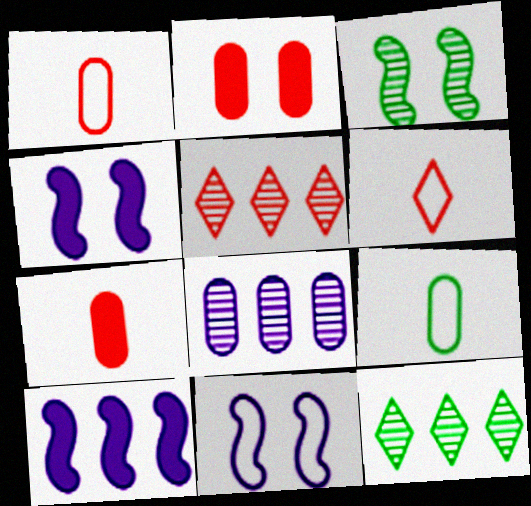[[1, 4, 12], 
[2, 8, 9], 
[4, 5, 9], 
[7, 11, 12]]